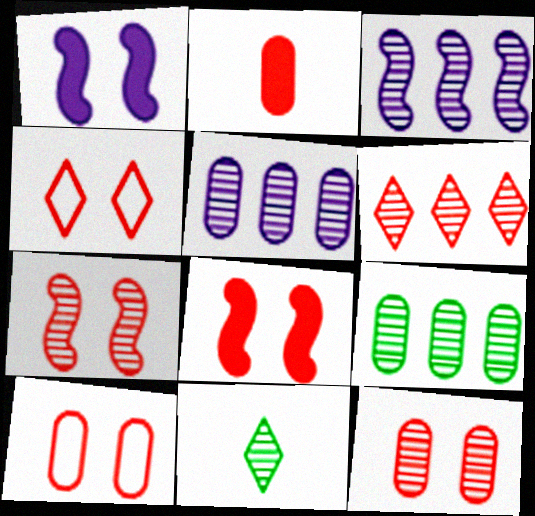[[3, 6, 9], 
[3, 11, 12], 
[4, 8, 12], 
[5, 7, 11]]